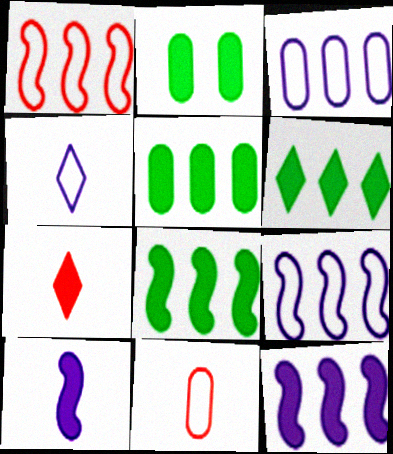[[2, 7, 12], 
[5, 6, 8]]